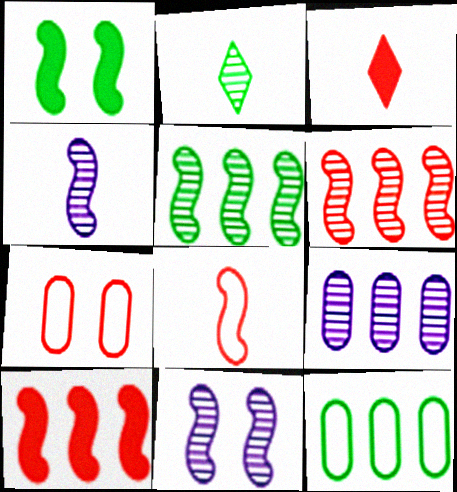[[1, 2, 12], 
[3, 6, 7], 
[3, 11, 12]]